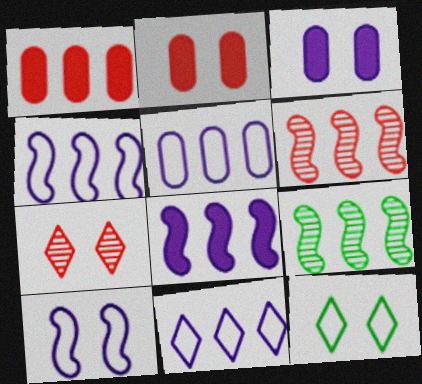[[1, 9, 11], 
[4, 5, 11]]